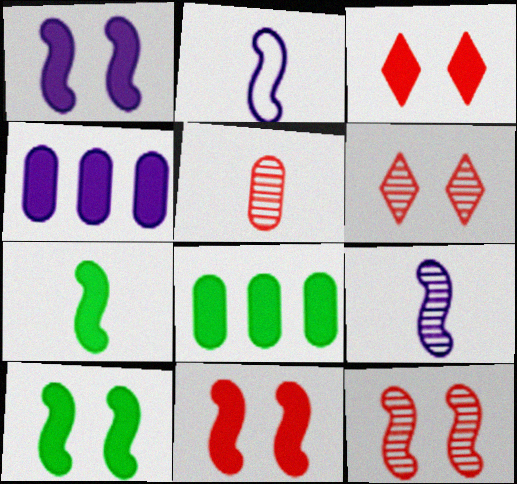[[1, 10, 11], 
[2, 6, 8], 
[3, 4, 7]]